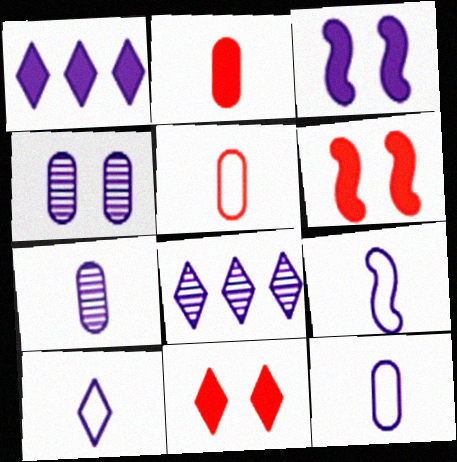[[1, 4, 9], 
[3, 8, 12], 
[9, 10, 12]]